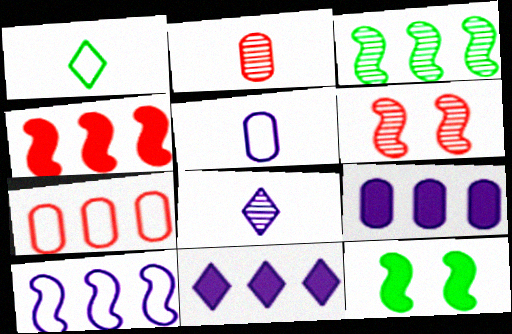[[1, 6, 9], 
[3, 4, 10], 
[3, 7, 11], 
[7, 8, 12]]